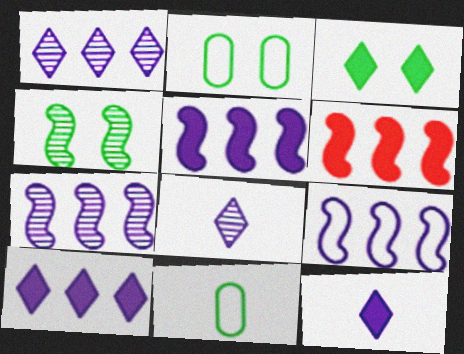[[2, 3, 4], 
[2, 6, 8], 
[5, 7, 9]]